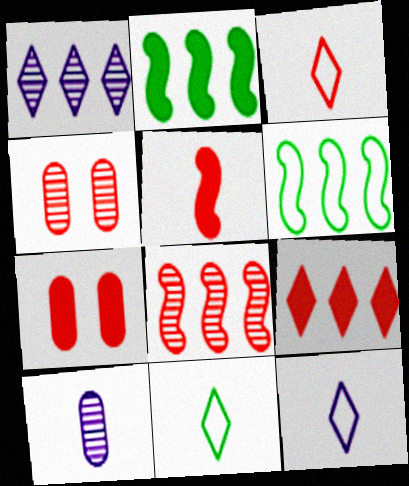[[2, 4, 12], 
[3, 7, 8], 
[3, 11, 12], 
[5, 7, 9], 
[5, 10, 11]]